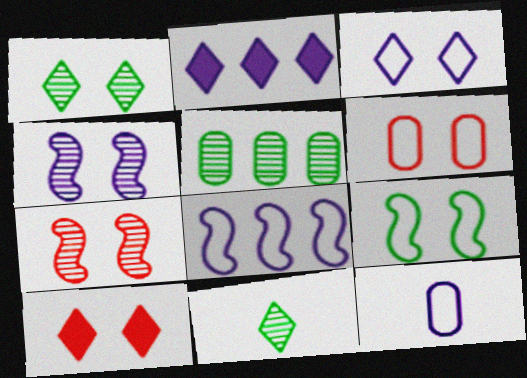[[1, 3, 10], 
[2, 4, 12], 
[3, 6, 9], 
[3, 8, 12], 
[6, 7, 10]]